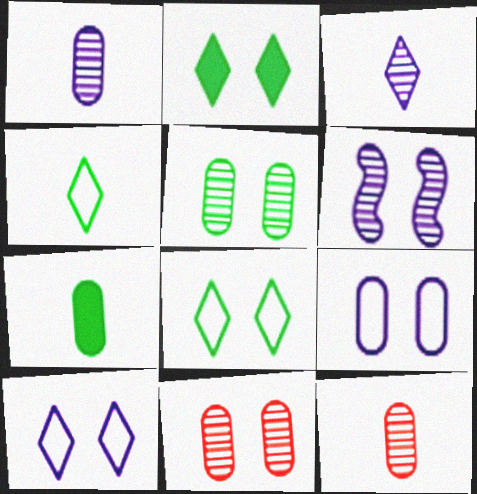[]